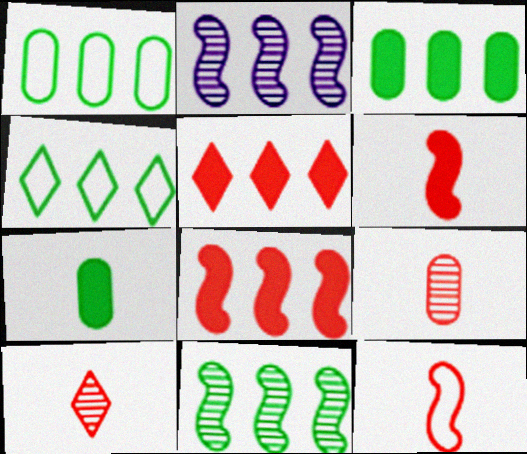[[1, 2, 5], 
[3, 4, 11]]